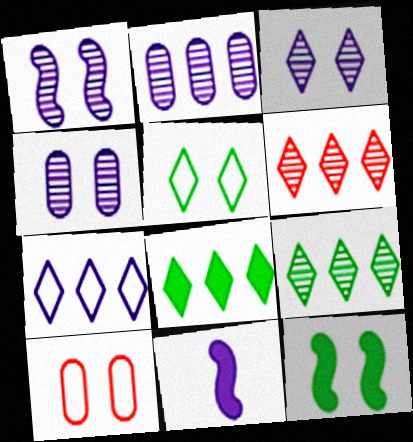[[1, 3, 4], 
[3, 10, 12], 
[4, 7, 11], 
[6, 7, 8], 
[9, 10, 11]]